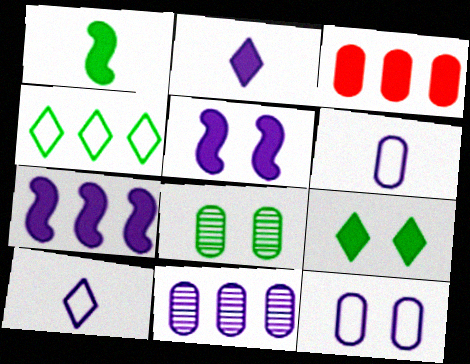[[1, 4, 8], 
[3, 6, 8], 
[5, 10, 11]]